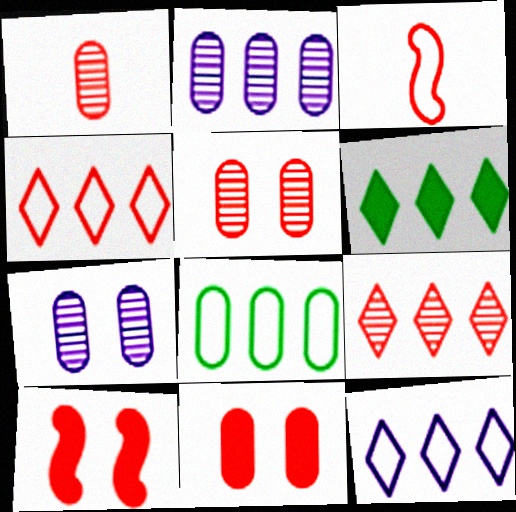[[1, 4, 10], 
[3, 6, 7], 
[3, 9, 11], 
[6, 9, 12]]